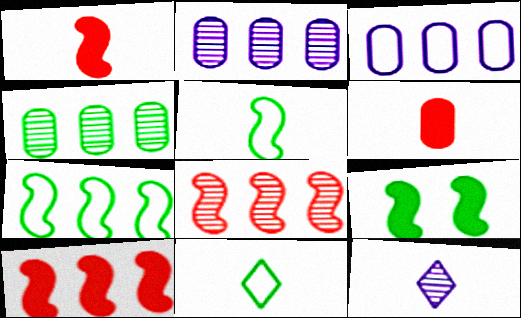[[4, 9, 11], 
[5, 6, 12]]